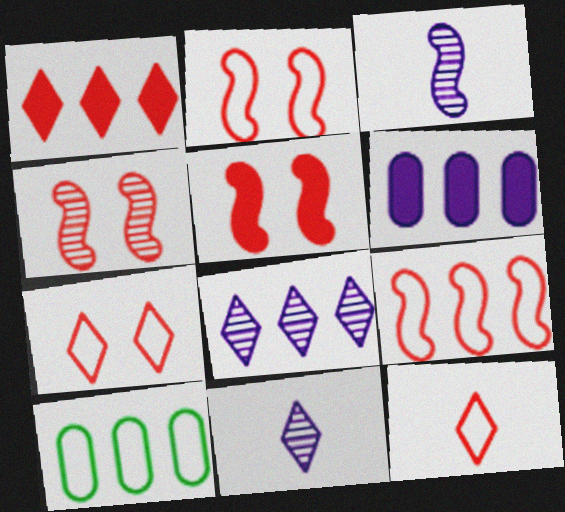[[2, 4, 5], 
[5, 10, 11]]